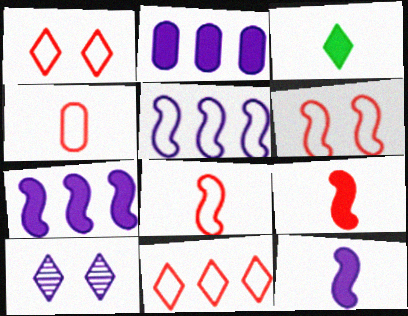[[3, 10, 11], 
[4, 6, 11]]